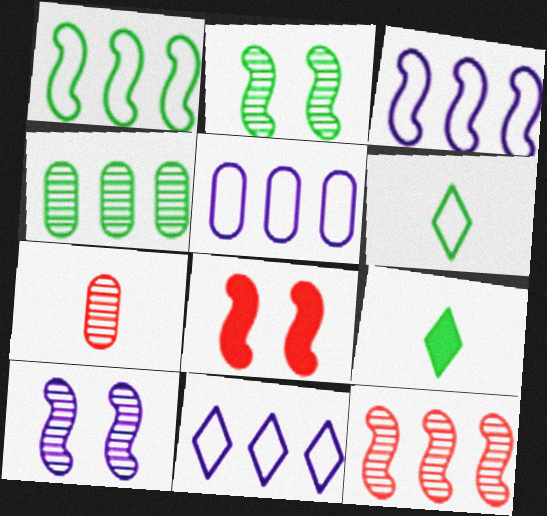[[3, 5, 11]]